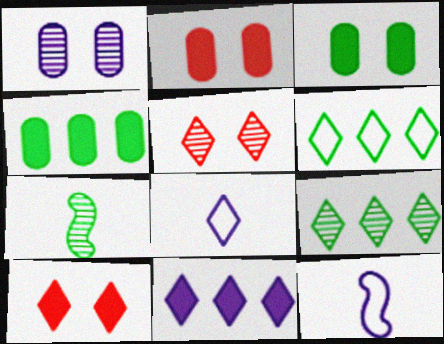[[1, 11, 12], 
[2, 9, 12], 
[3, 6, 7], 
[4, 5, 12], 
[8, 9, 10]]